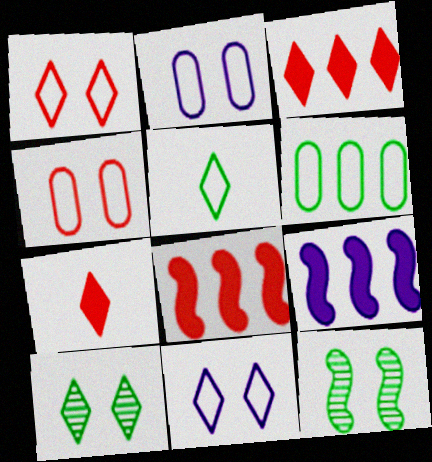[]